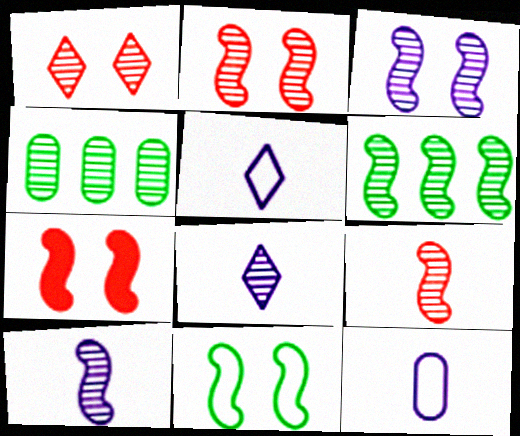[[1, 4, 10], 
[2, 4, 8], 
[2, 6, 10], 
[3, 6, 9], 
[3, 7, 11], 
[4, 5, 7]]